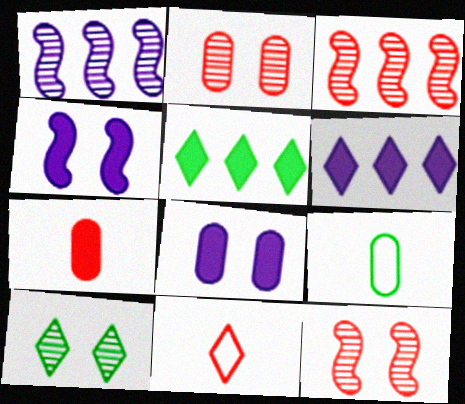[[4, 5, 7], 
[6, 9, 12], 
[6, 10, 11]]